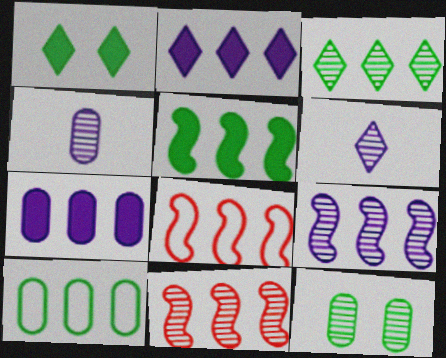[[1, 4, 8], 
[2, 10, 11], 
[3, 5, 10], 
[3, 7, 8], 
[5, 8, 9], 
[6, 11, 12]]